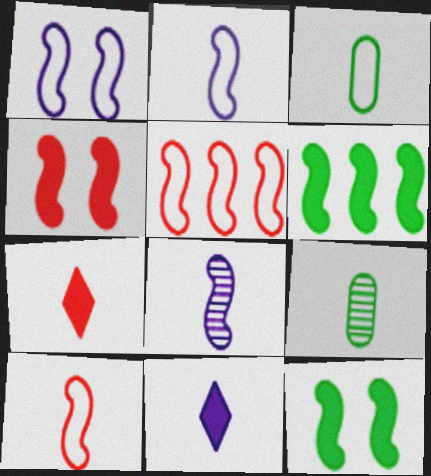[[2, 7, 9], 
[3, 7, 8], 
[5, 8, 12], 
[9, 10, 11]]